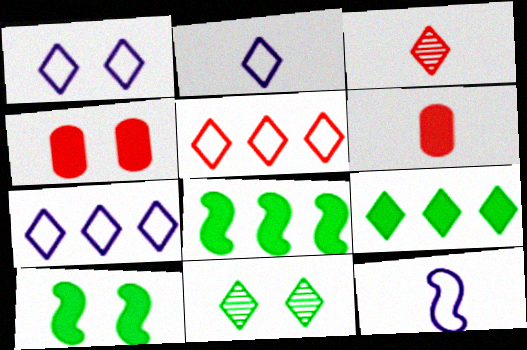[[1, 2, 7], 
[1, 3, 9]]